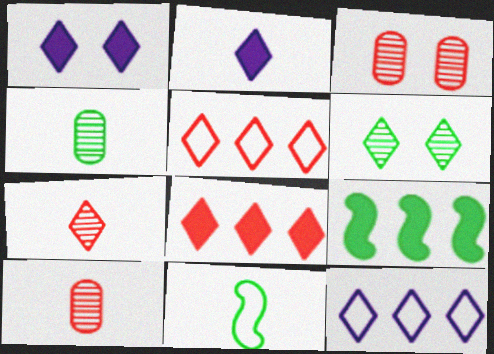[[2, 5, 6], 
[2, 10, 11]]